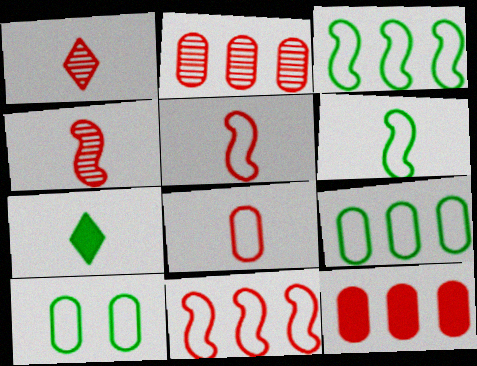[]